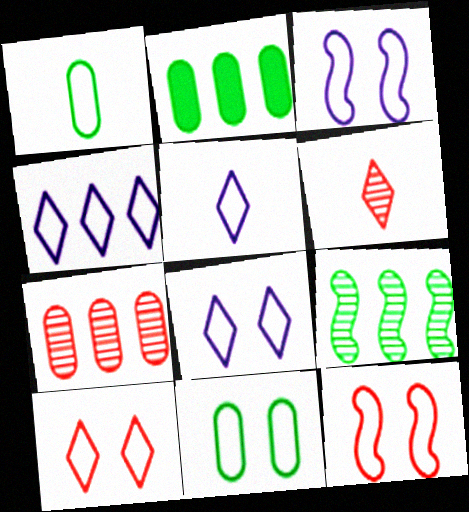[[1, 4, 12], 
[2, 3, 6], 
[3, 10, 11], 
[4, 5, 8], 
[8, 11, 12]]